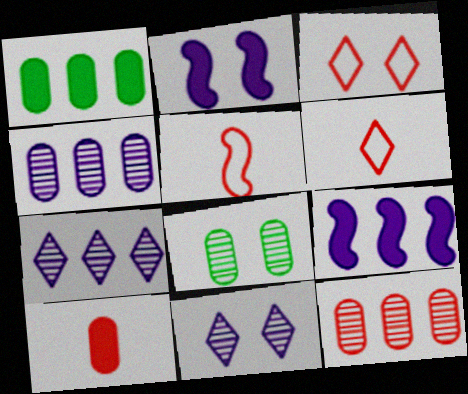[[1, 5, 11], 
[2, 3, 8], 
[6, 8, 9]]